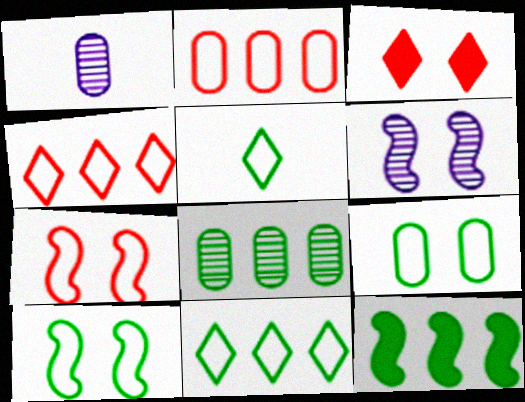[[3, 6, 9], 
[8, 11, 12]]